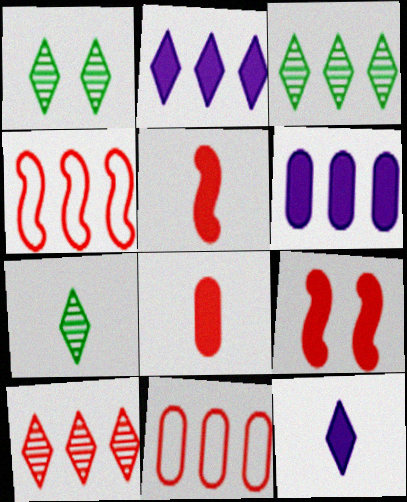[[1, 3, 7], 
[3, 4, 6]]